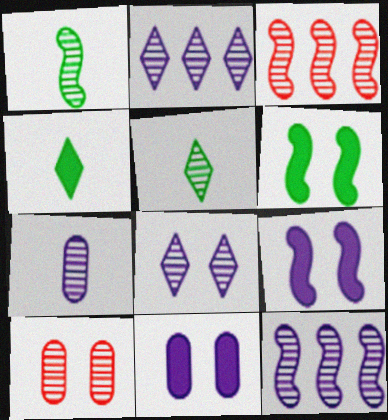[[1, 2, 10], 
[5, 10, 12], 
[7, 8, 12]]